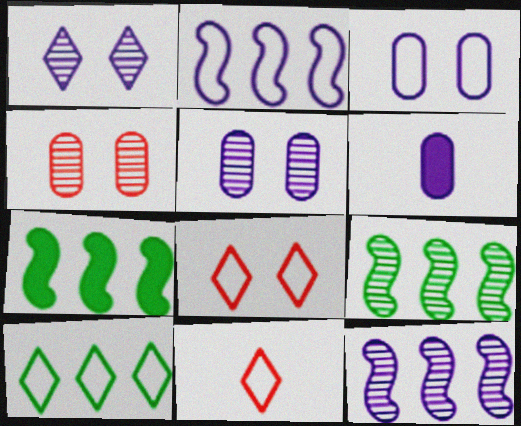[[1, 2, 6], 
[5, 7, 11], 
[6, 8, 9]]